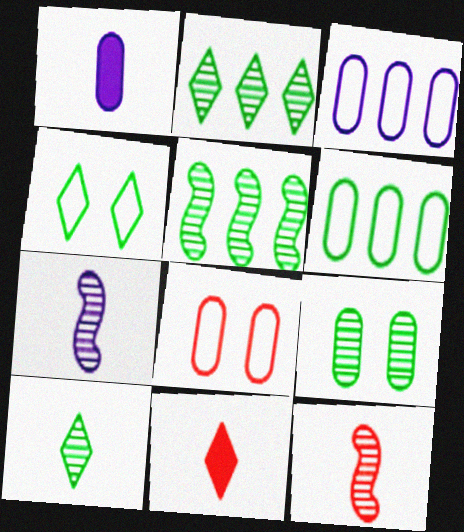[[5, 9, 10]]